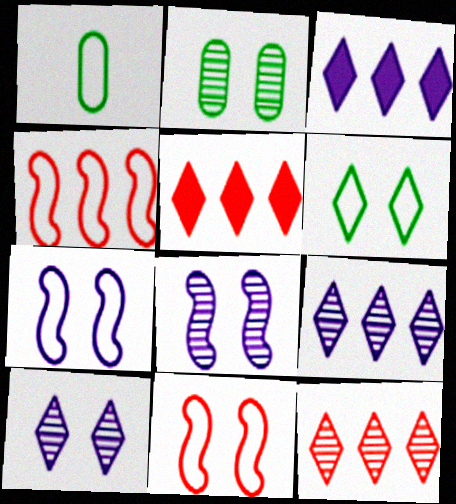[[1, 5, 8]]